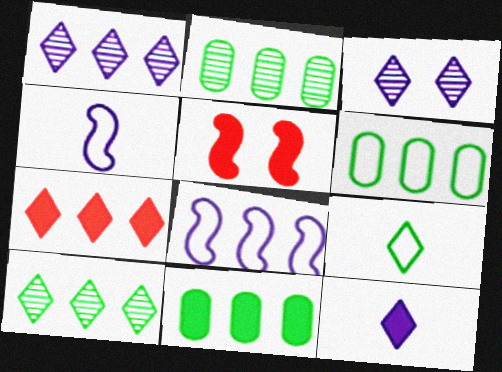[[2, 6, 11], 
[2, 7, 8], 
[3, 7, 9], 
[5, 11, 12]]